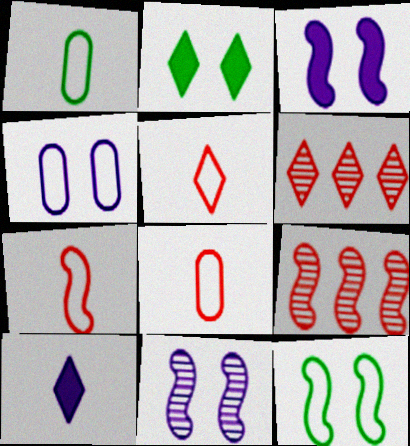[[1, 3, 6], 
[5, 7, 8]]